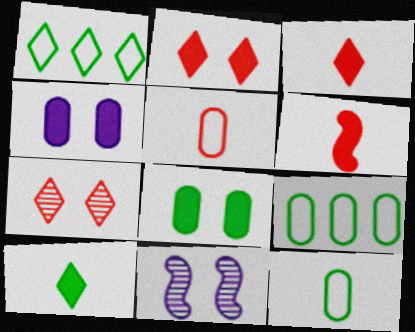[[3, 9, 11]]